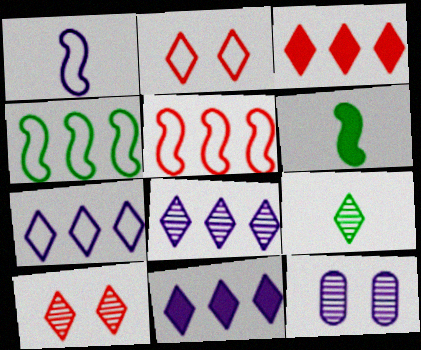[[1, 11, 12], 
[2, 9, 11], 
[7, 8, 11], 
[8, 9, 10]]